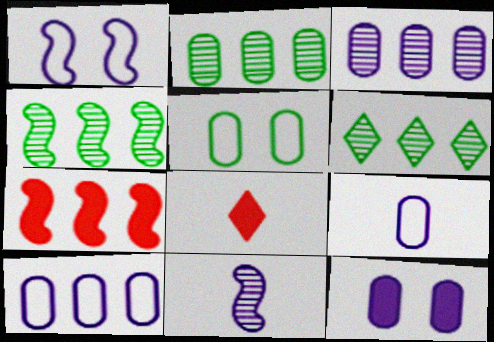[[1, 2, 8], 
[2, 4, 6], 
[3, 9, 12], 
[6, 7, 10]]